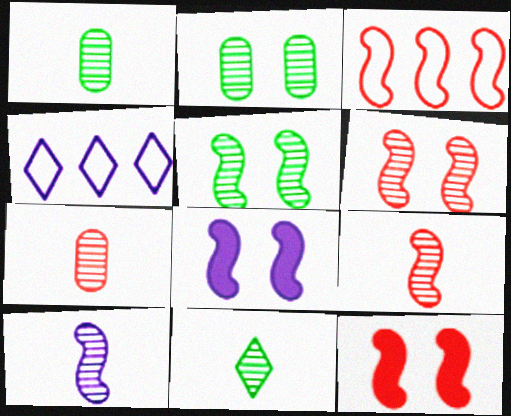[[1, 4, 12], 
[3, 9, 12], 
[7, 10, 11]]